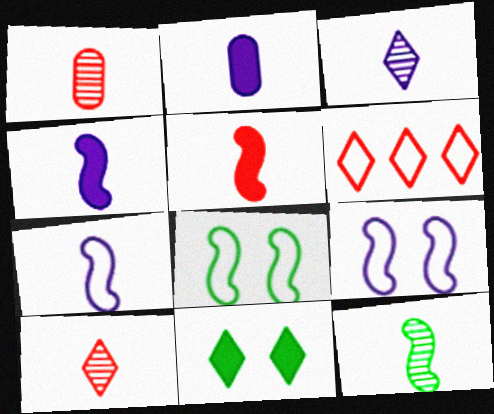[[1, 3, 12], 
[2, 3, 7], 
[3, 6, 11], 
[5, 7, 12]]